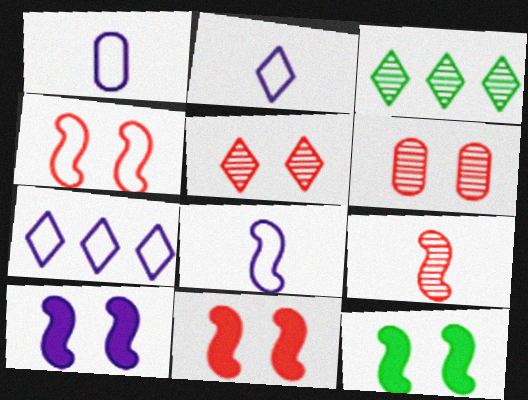[[1, 2, 8], 
[1, 3, 11], 
[10, 11, 12]]